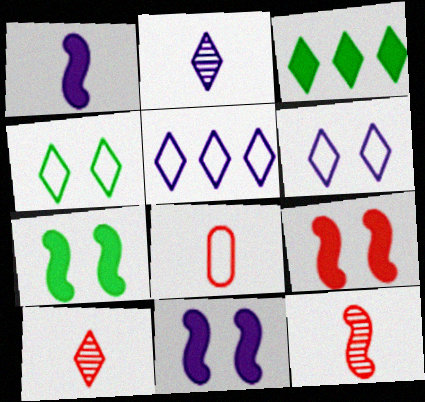[[3, 6, 10], 
[7, 9, 11]]